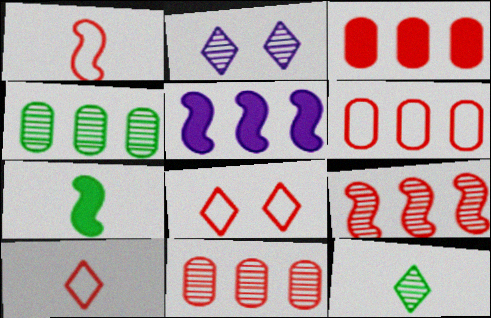[[1, 6, 8], 
[2, 6, 7], 
[3, 6, 11]]